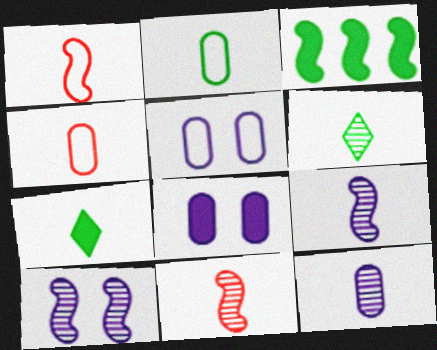[[1, 3, 10], 
[1, 7, 12], 
[4, 7, 9], 
[6, 11, 12]]